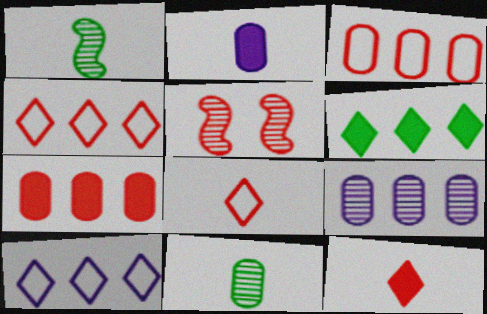[[1, 2, 8], 
[3, 5, 12], 
[5, 7, 8]]